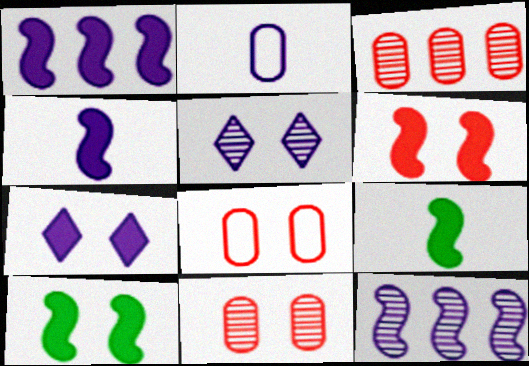[[1, 2, 5], 
[1, 6, 9], 
[2, 7, 12], 
[5, 8, 10]]